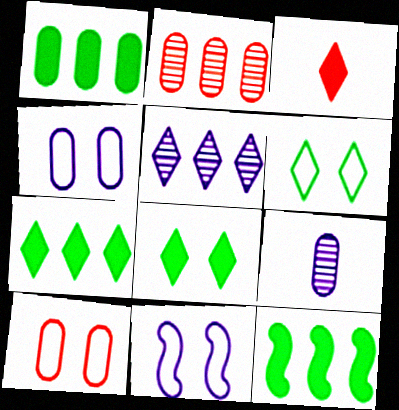[[1, 7, 12], 
[1, 9, 10], 
[3, 5, 6], 
[6, 10, 11]]